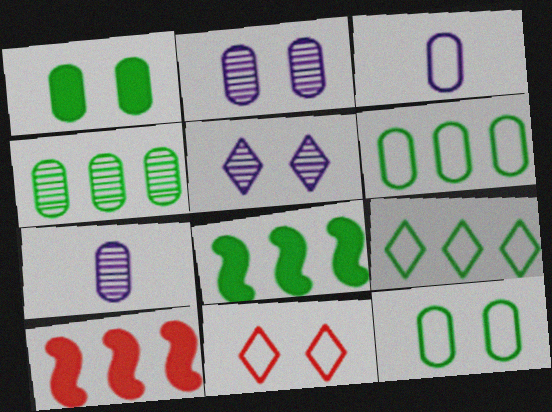[[4, 8, 9], 
[7, 8, 11]]